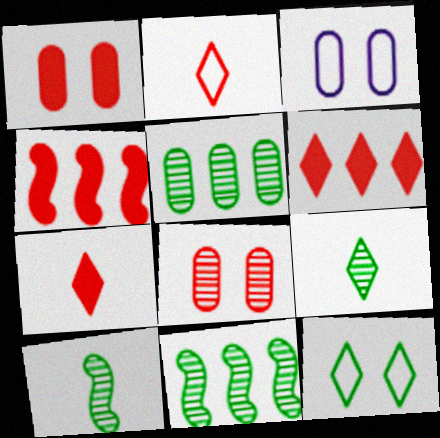[[1, 4, 7], 
[2, 4, 8], 
[3, 4, 9], 
[3, 6, 10], 
[3, 7, 11]]